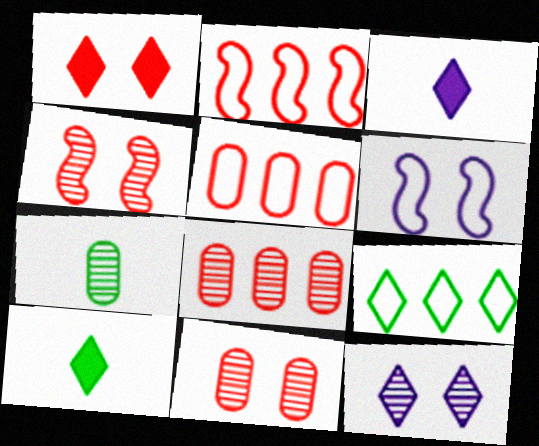[[6, 8, 10]]